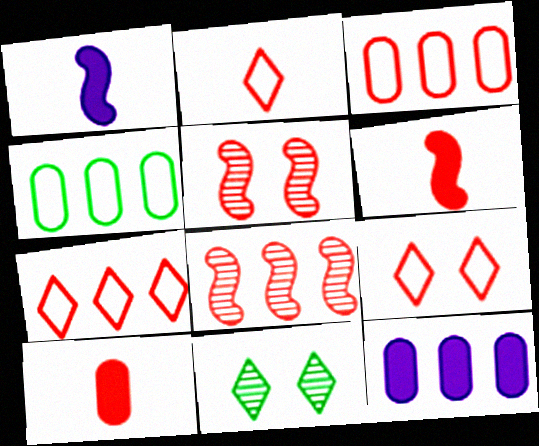[[1, 3, 11], 
[2, 7, 9], 
[5, 7, 10], 
[8, 9, 10]]